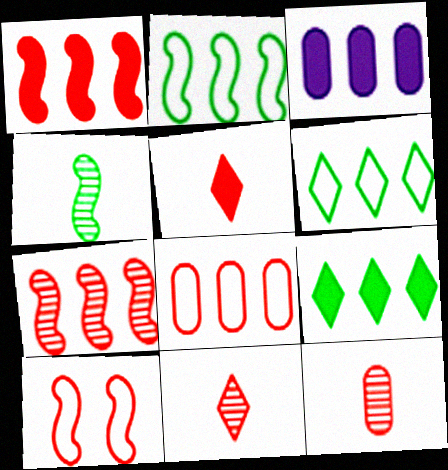[[1, 3, 9], 
[3, 6, 7]]